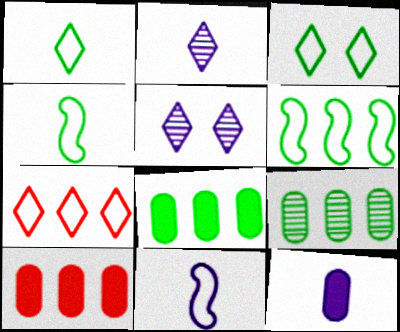[[2, 11, 12], 
[4, 5, 10]]